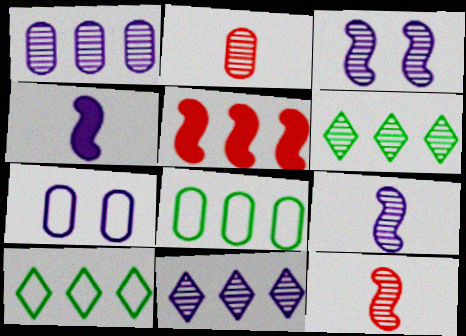[[1, 5, 10], 
[2, 3, 6], 
[4, 7, 11], 
[5, 8, 11]]